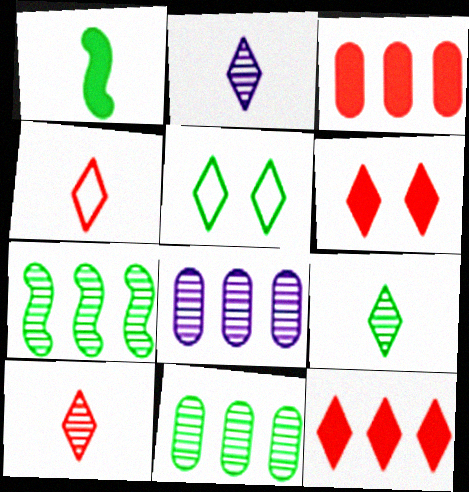[[1, 5, 11], 
[2, 5, 12], 
[2, 9, 10]]